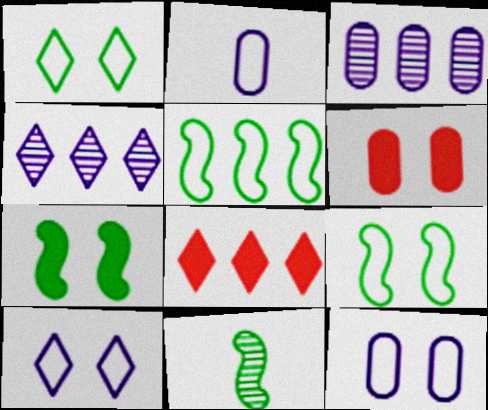[[3, 5, 8], 
[5, 7, 11], 
[8, 11, 12]]